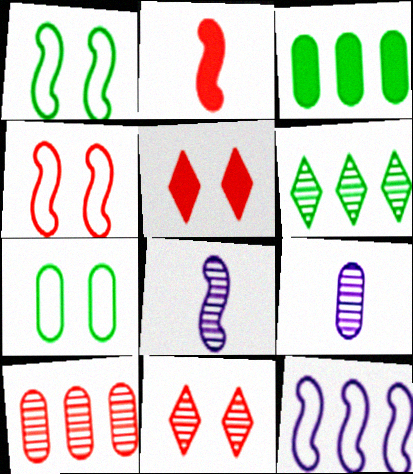[]